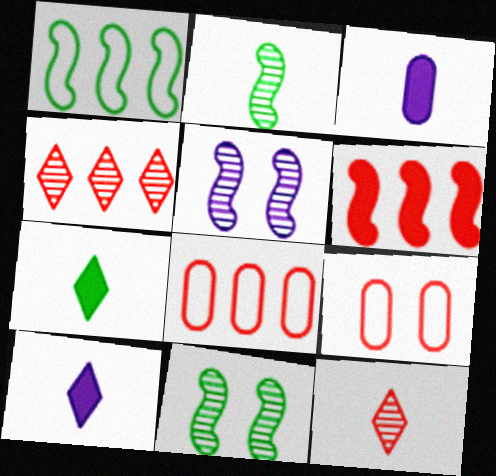[[4, 6, 8], 
[5, 7, 8], 
[6, 9, 12], 
[8, 10, 11]]